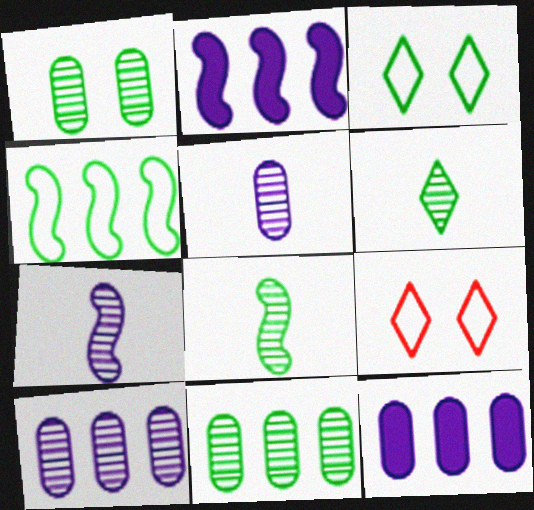[[8, 9, 12]]